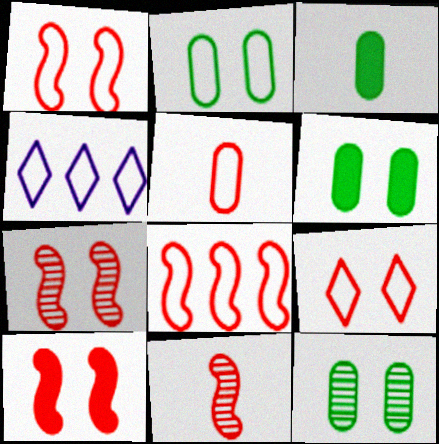[[1, 7, 10], 
[2, 6, 12], 
[3, 4, 7], 
[4, 6, 11], 
[5, 8, 9], 
[8, 10, 11]]